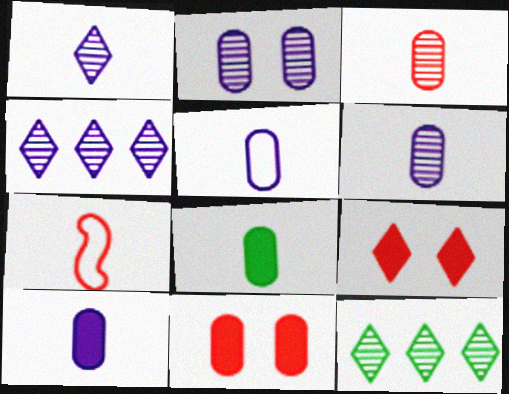[[1, 7, 8], 
[3, 5, 8], 
[5, 6, 10]]